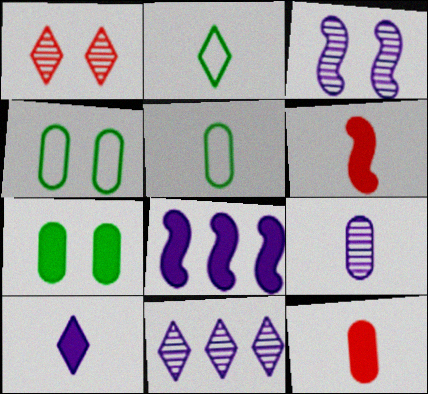[[1, 5, 8], 
[2, 6, 9], 
[3, 9, 11], 
[4, 6, 11], 
[5, 9, 12]]